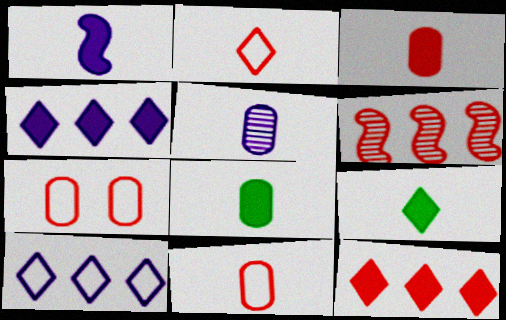[[1, 3, 9], 
[5, 8, 11]]